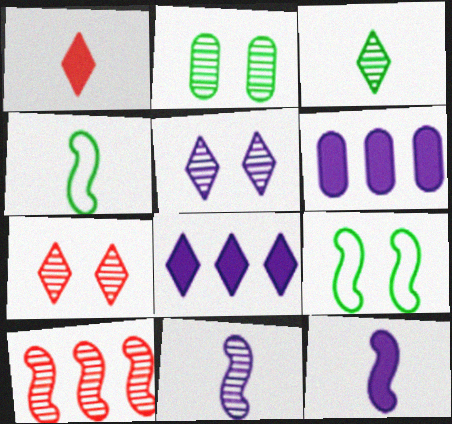[[4, 6, 7], 
[9, 10, 12]]